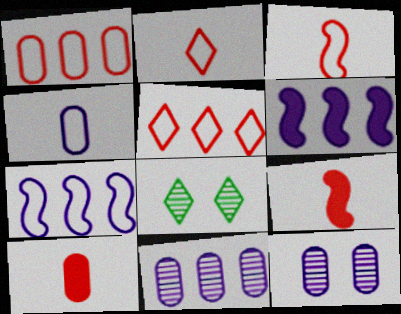[[7, 8, 10]]